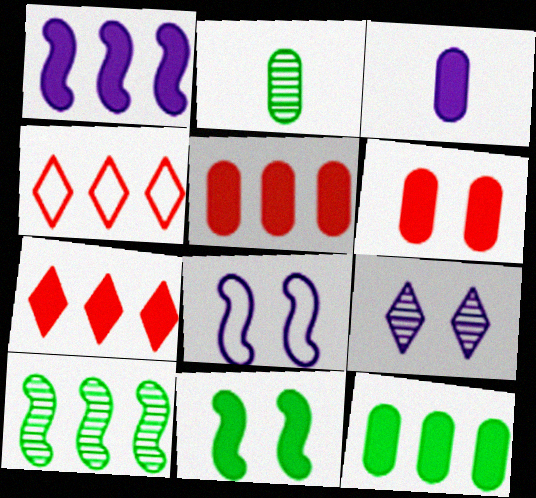[[1, 7, 12], 
[2, 7, 8], 
[3, 6, 12], 
[3, 7, 11]]